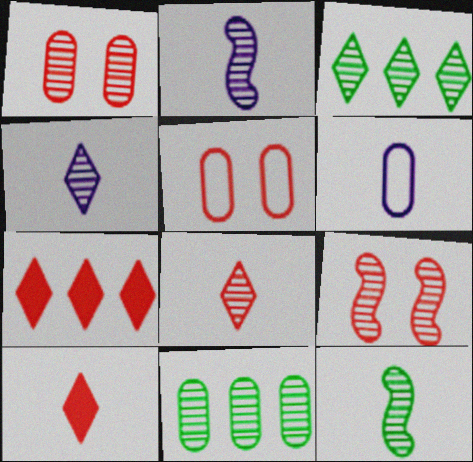[[1, 2, 3], 
[4, 9, 11], 
[6, 10, 12]]